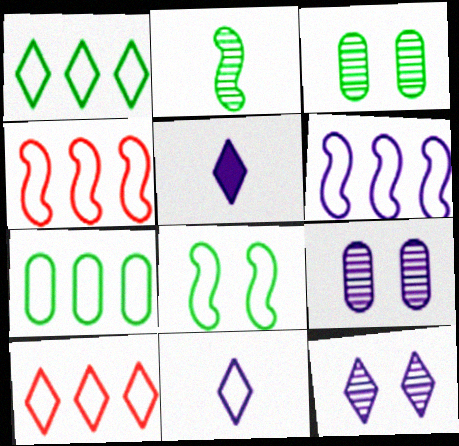[[3, 4, 5], 
[5, 6, 9], 
[6, 7, 10]]